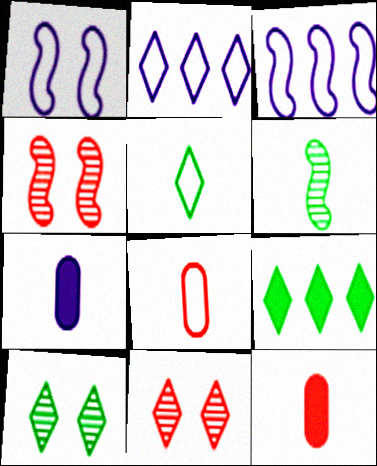[[3, 10, 12], 
[5, 9, 10]]